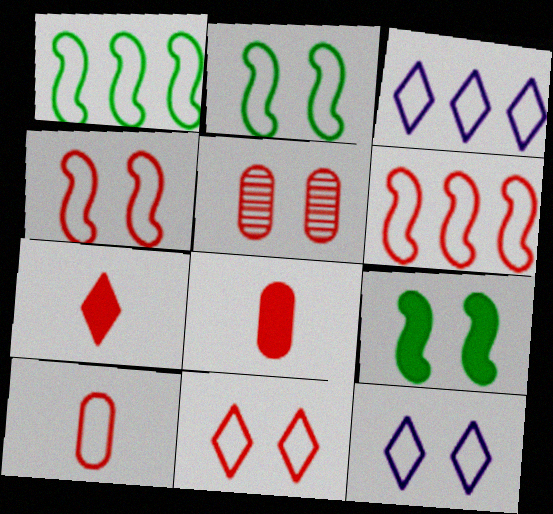[[1, 10, 12], 
[2, 3, 10], 
[5, 6, 7], 
[5, 9, 12], 
[6, 10, 11]]